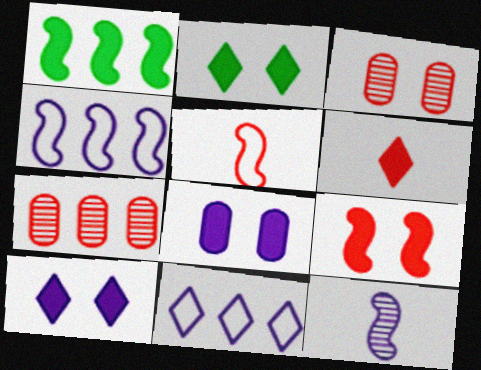[[1, 6, 8], 
[1, 7, 11], 
[2, 8, 9], 
[8, 11, 12]]